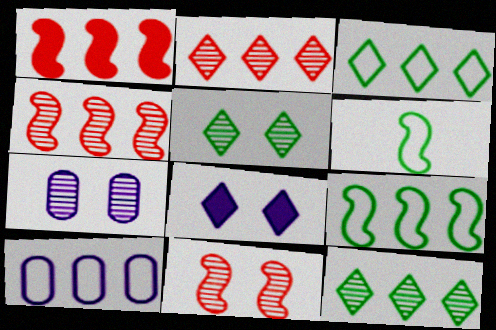[[1, 10, 12], 
[5, 7, 11]]